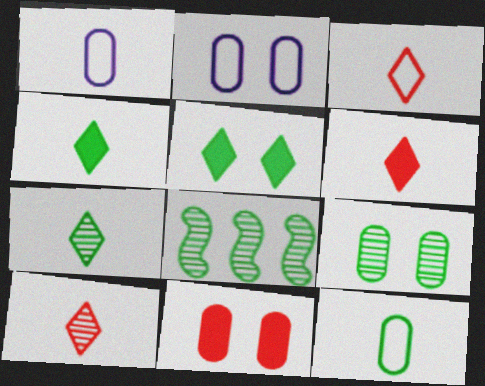[[2, 6, 8], 
[2, 9, 11], 
[3, 6, 10], 
[5, 8, 12], 
[7, 8, 9]]